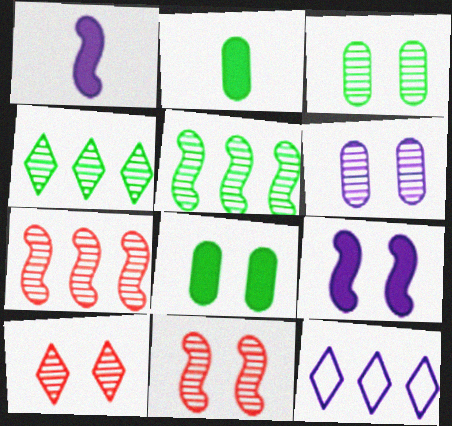[[1, 6, 12], 
[2, 11, 12]]